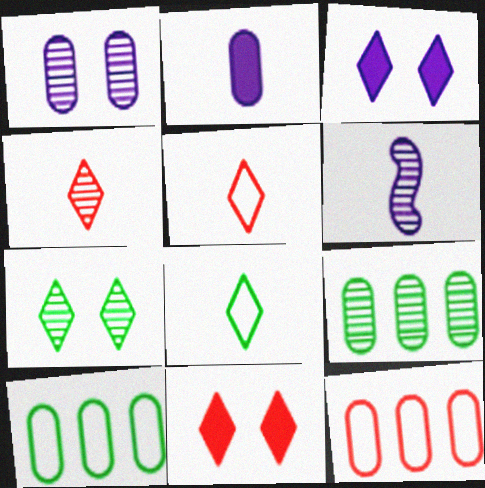[[6, 10, 11]]